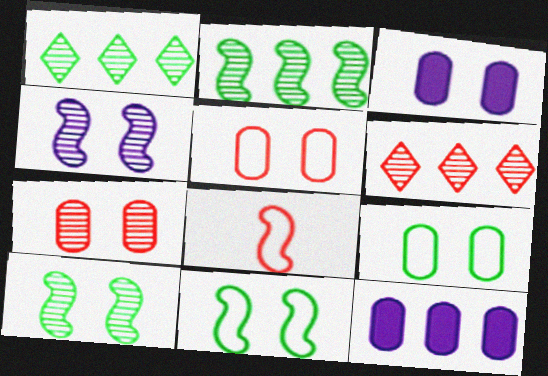[[1, 3, 8], 
[3, 7, 9]]